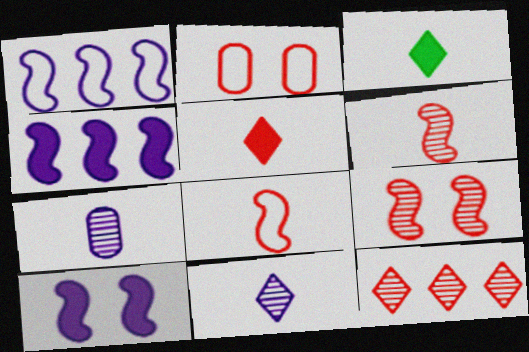[[3, 7, 8]]